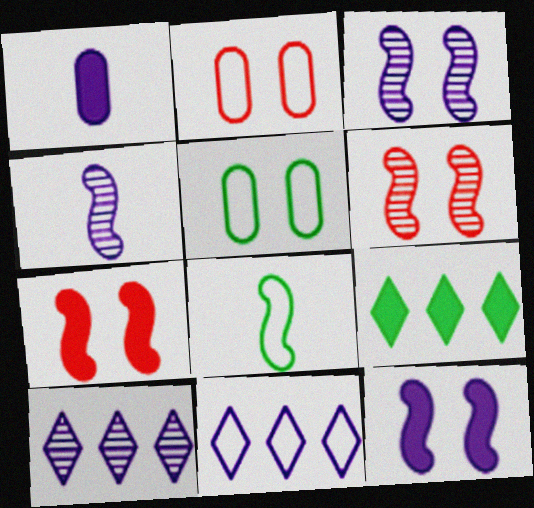[[1, 3, 11], 
[1, 7, 9], 
[2, 4, 9], 
[2, 8, 11]]